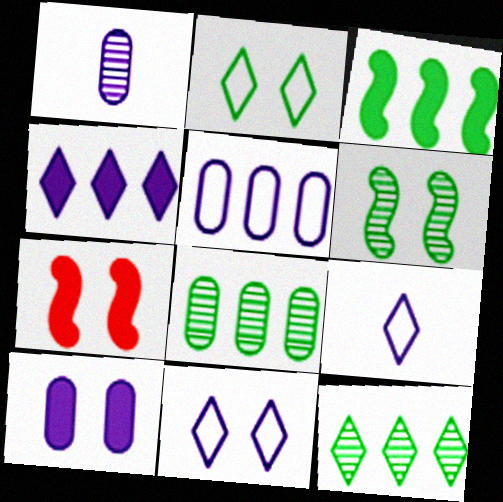[[1, 5, 10], 
[7, 8, 9]]